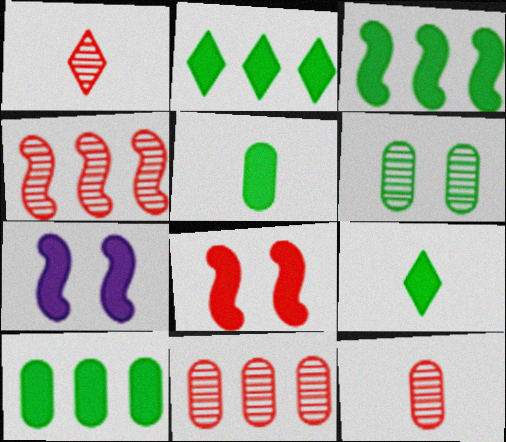[[2, 3, 10]]